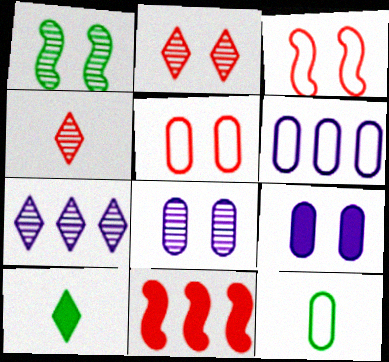[[1, 2, 8], 
[4, 5, 11], 
[5, 6, 12], 
[9, 10, 11]]